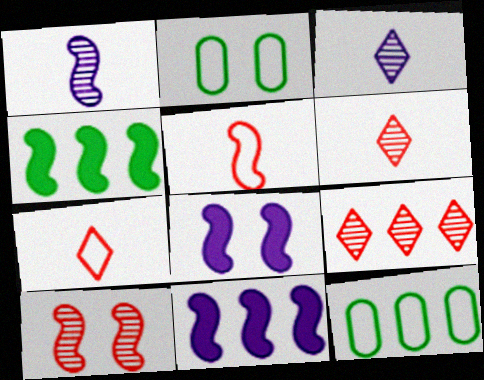[[2, 6, 11], 
[6, 8, 12], 
[9, 11, 12]]